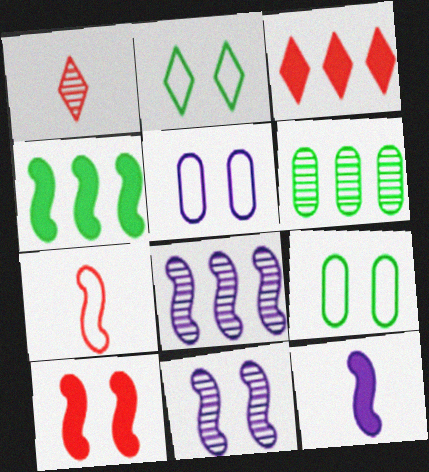[[1, 4, 5], 
[1, 6, 11], 
[4, 7, 11], 
[4, 10, 12]]